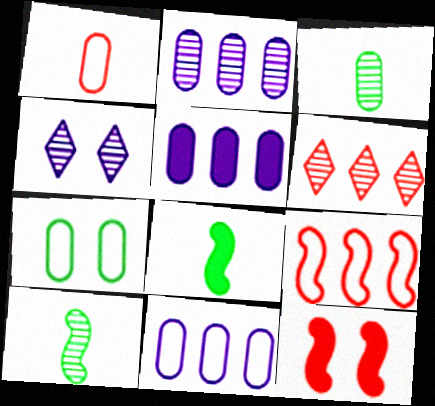[[1, 6, 12], 
[1, 7, 11], 
[2, 5, 11], 
[4, 7, 12]]